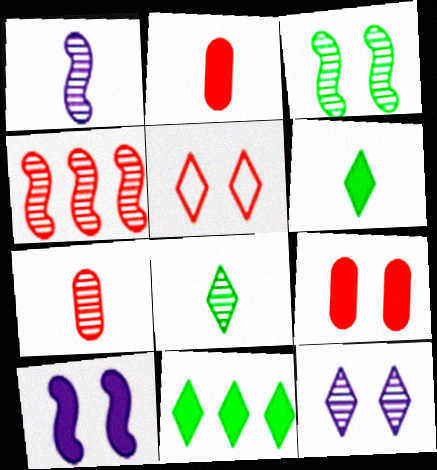[[1, 3, 4], 
[1, 7, 8], 
[2, 4, 5], 
[2, 10, 11]]